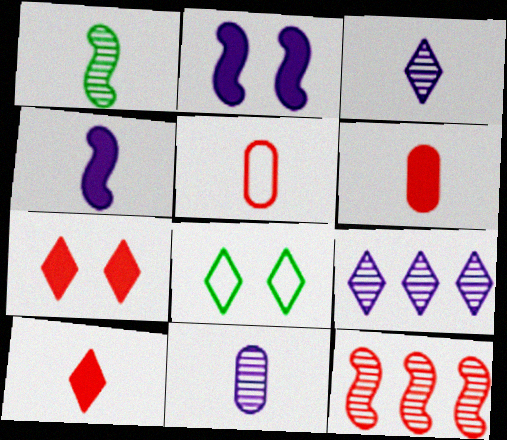[[5, 7, 12], 
[8, 9, 10]]